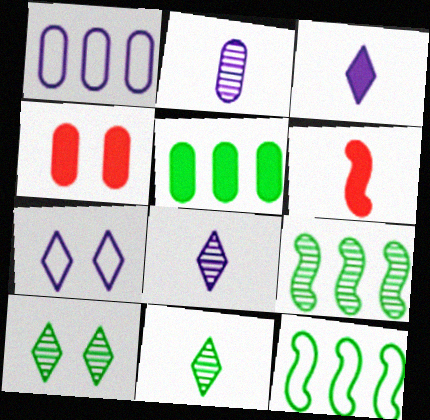[[1, 6, 10], 
[4, 8, 12]]